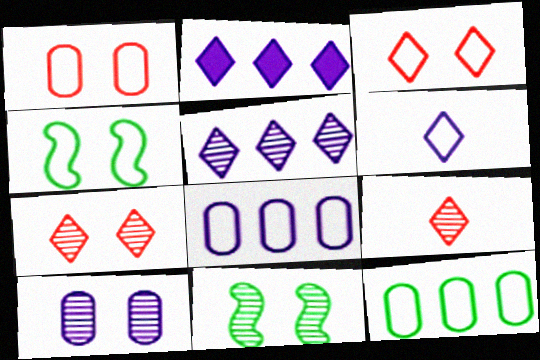[[7, 10, 11]]